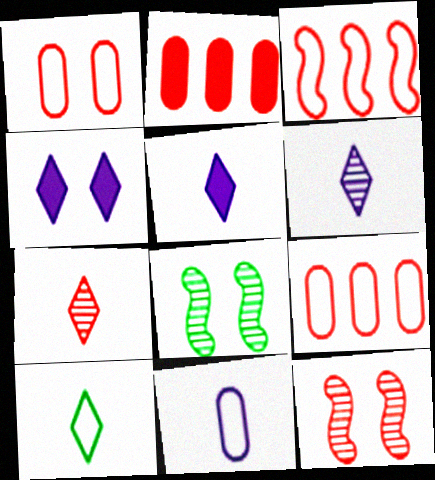[[1, 4, 8], 
[5, 7, 10], 
[5, 8, 9]]